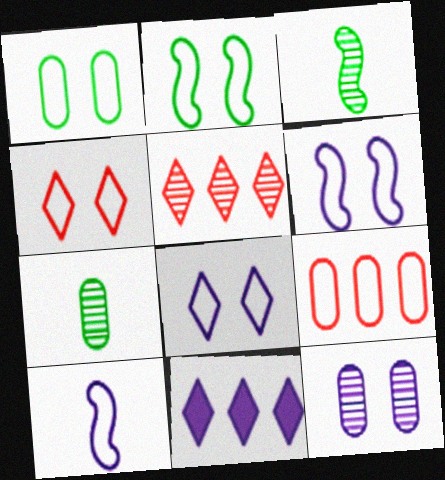[[1, 4, 6], 
[3, 5, 12], 
[10, 11, 12]]